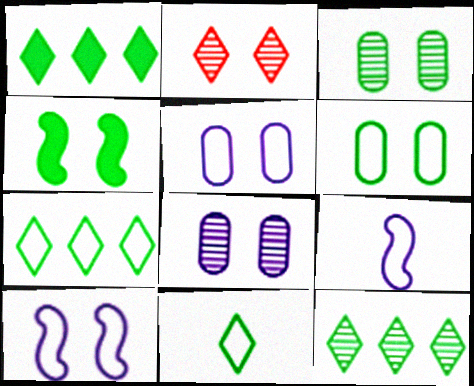[[1, 7, 12], 
[2, 4, 5]]